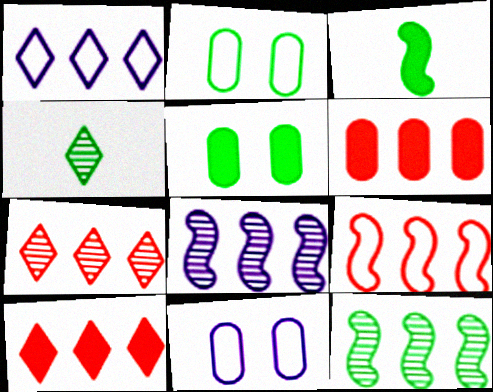[[1, 6, 12], 
[3, 7, 11], 
[6, 7, 9]]